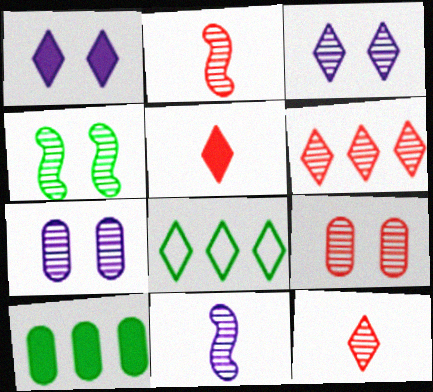[[1, 8, 12], 
[2, 6, 9], 
[3, 4, 9], 
[3, 5, 8]]